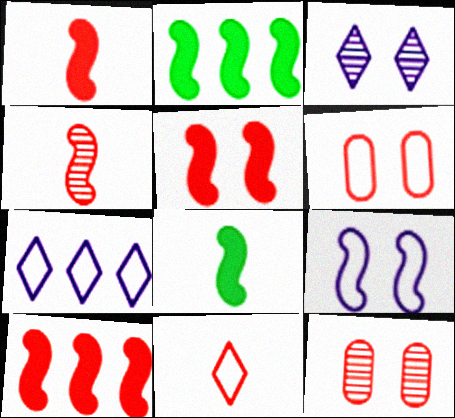[[1, 5, 10], 
[2, 4, 9], 
[7, 8, 12], 
[10, 11, 12]]